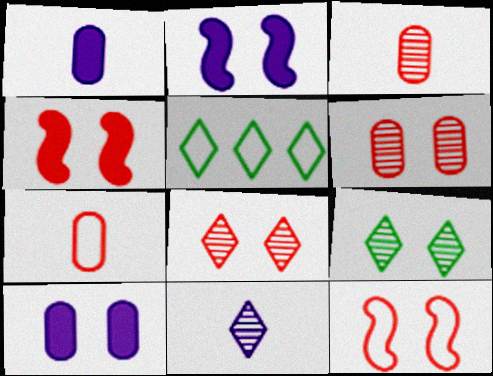[[2, 3, 5], 
[9, 10, 12]]